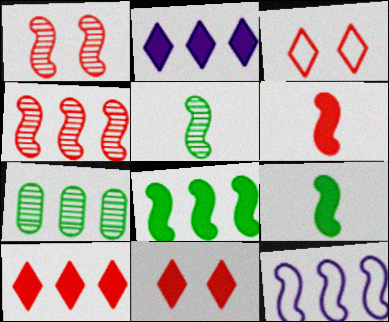[[1, 9, 12], 
[4, 8, 12], 
[7, 10, 12]]